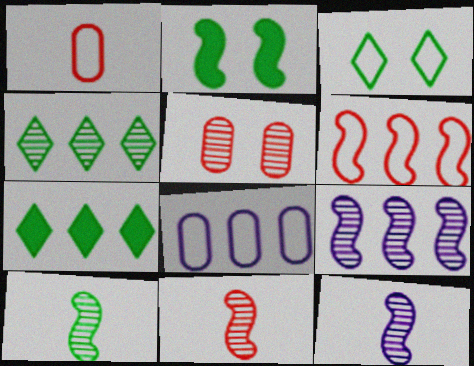[[2, 6, 12], 
[4, 5, 12], 
[10, 11, 12]]